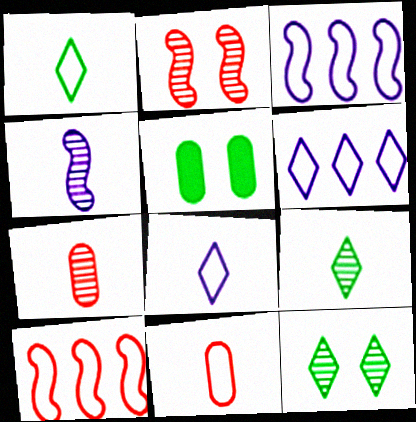[[4, 7, 9]]